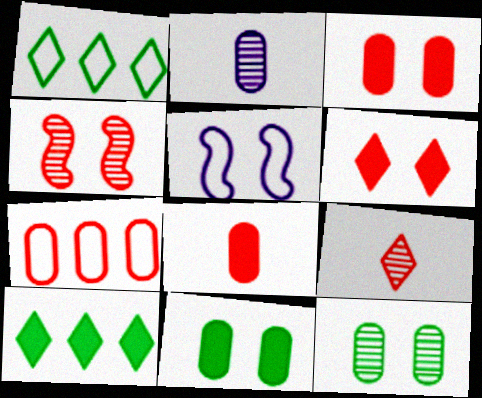[[2, 7, 11], 
[5, 6, 12]]